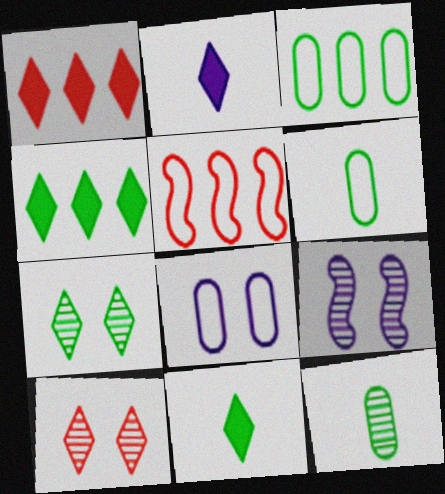[[1, 6, 9]]